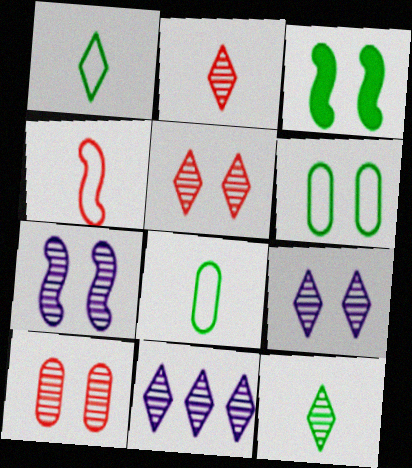[[5, 11, 12]]